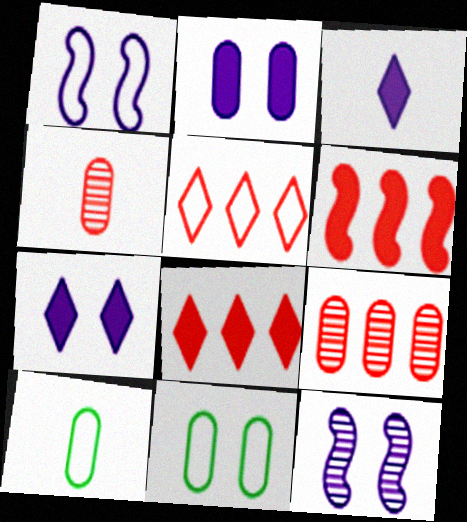[[1, 5, 10], 
[2, 9, 10], 
[5, 6, 9], 
[8, 10, 12]]